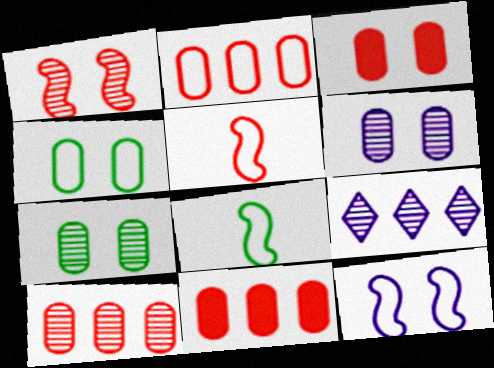[[2, 10, 11], 
[3, 4, 6], 
[3, 8, 9]]